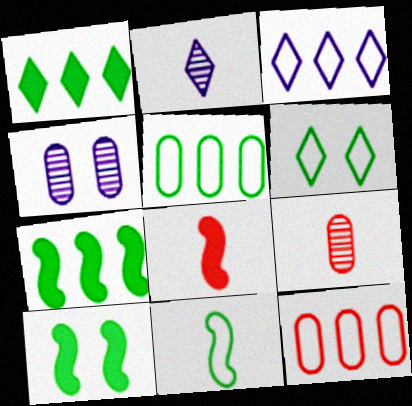[[2, 10, 12], 
[3, 9, 10], 
[5, 6, 11]]